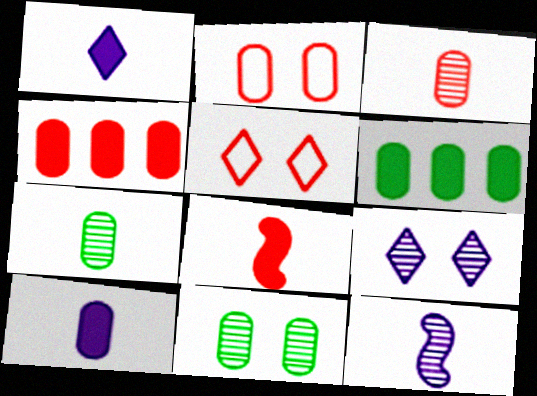[[2, 3, 4], 
[5, 6, 12]]